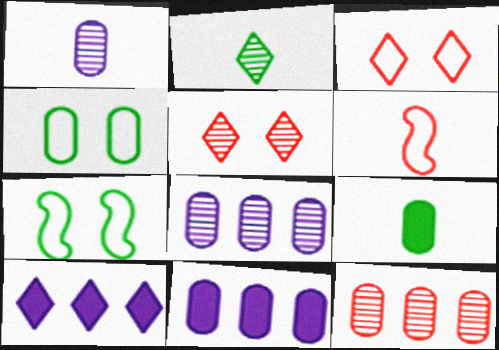[[2, 3, 10]]